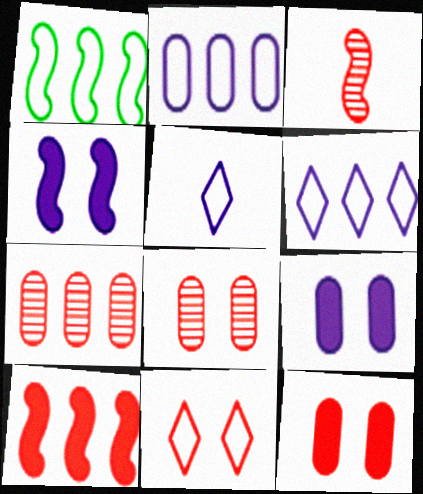[[1, 3, 4]]